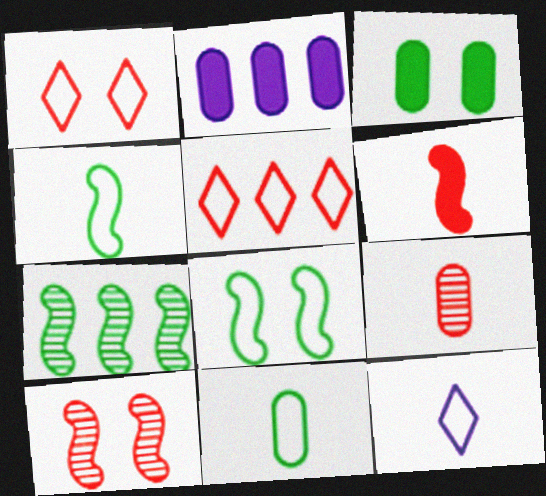[[2, 5, 7]]